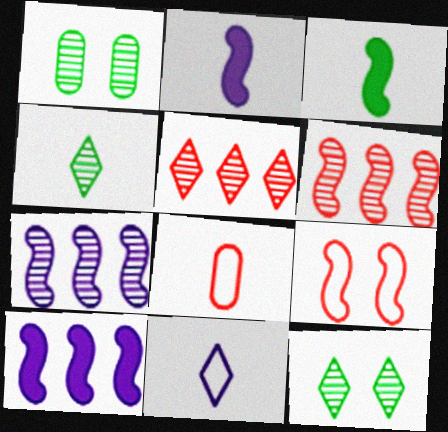[[2, 4, 8], 
[3, 7, 9], 
[8, 10, 12]]